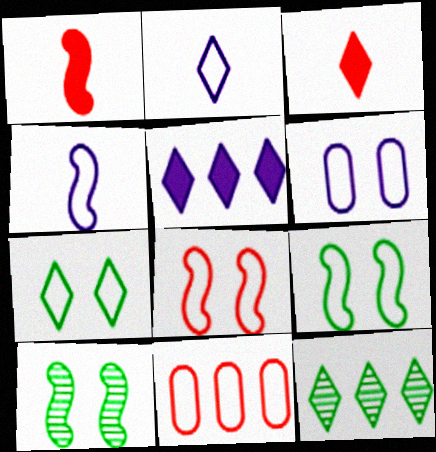[[1, 6, 12], 
[2, 9, 11], 
[4, 7, 11], 
[6, 7, 8]]